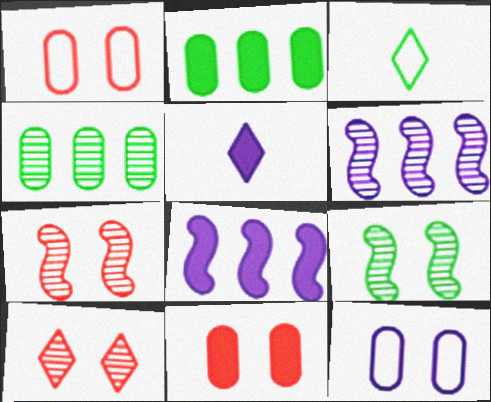[[2, 3, 9], 
[3, 6, 11], 
[5, 6, 12]]